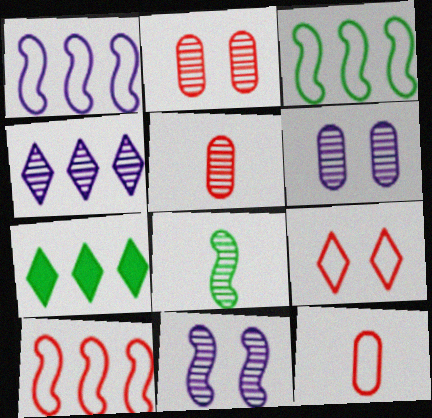[[1, 3, 10], 
[2, 4, 8], 
[7, 11, 12], 
[9, 10, 12]]